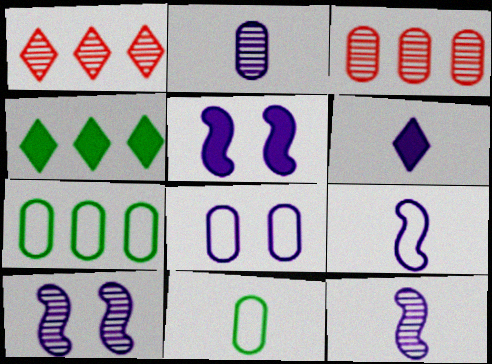[[1, 5, 11], 
[2, 6, 9]]